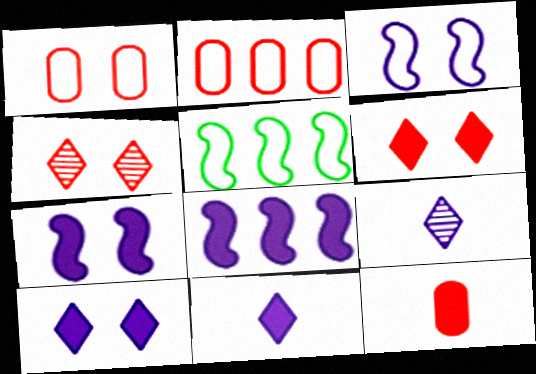[]